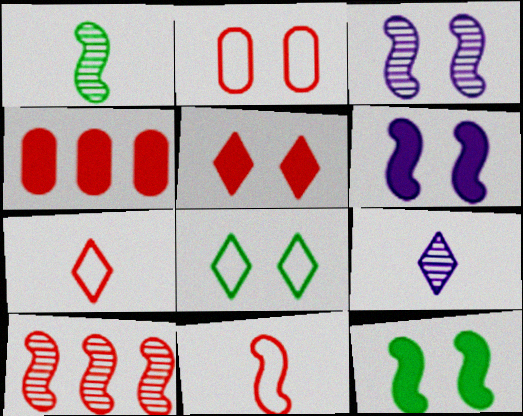[[1, 3, 10]]